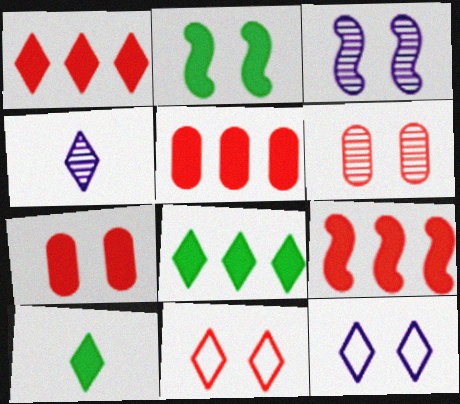[[1, 5, 9], 
[2, 6, 12], 
[4, 8, 11]]